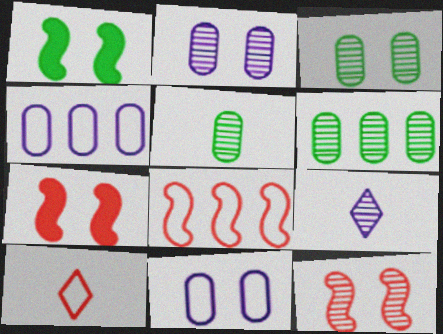[[3, 5, 6], 
[6, 9, 12]]